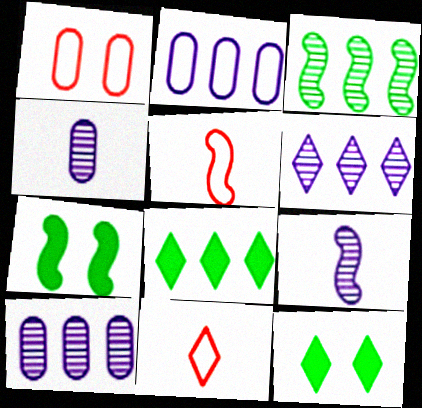[[1, 8, 9], 
[5, 10, 12], 
[6, 11, 12], 
[7, 10, 11]]